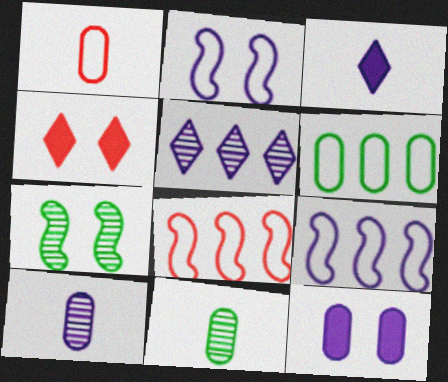[[4, 9, 11]]